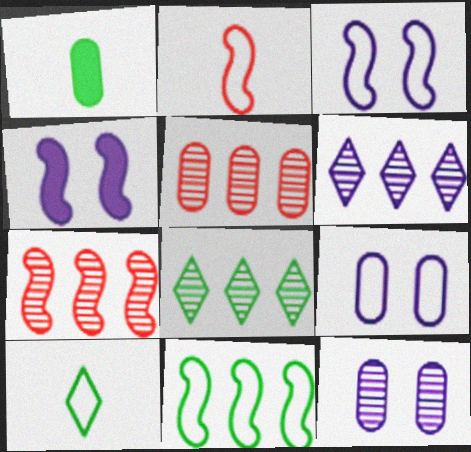[[1, 5, 9], 
[2, 3, 11], 
[4, 5, 10]]